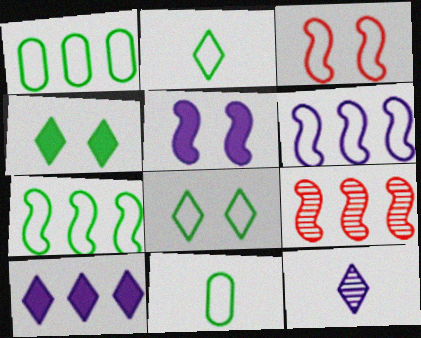[[1, 9, 10], 
[7, 8, 11]]